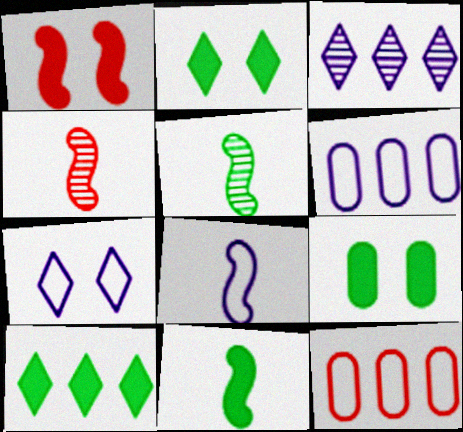[[2, 4, 6], 
[4, 8, 11], 
[6, 7, 8], 
[9, 10, 11]]